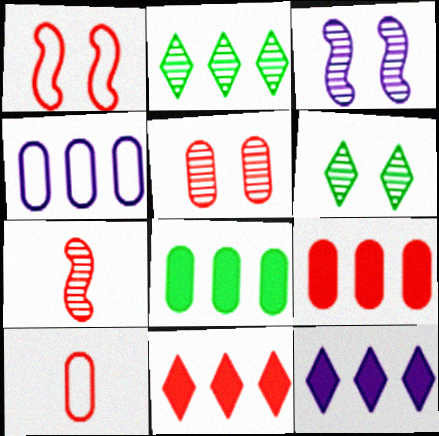[[3, 5, 6], 
[5, 9, 10]]